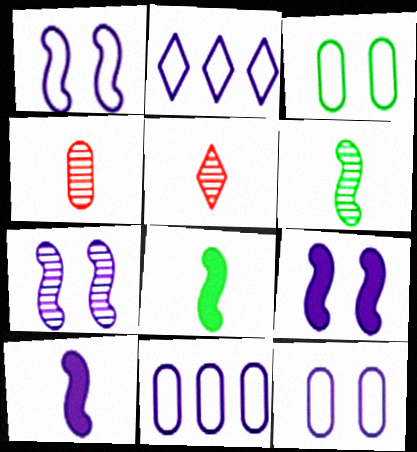[[1, 7, 9]]